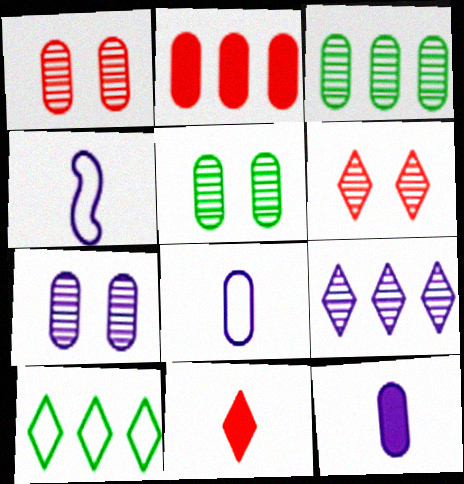[[1, 5, 7], 
[2, 5, 8]]